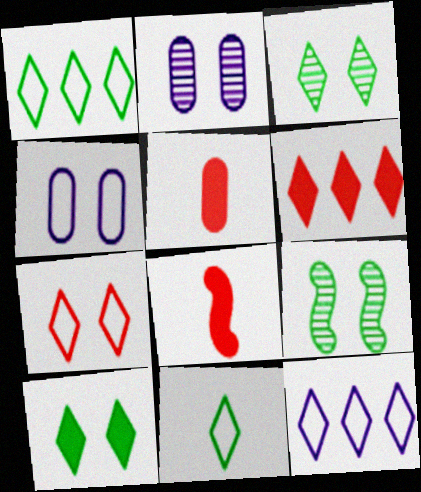[[1, 2, 8], 
[5, 9, 12], 
[7, 11, 12]]